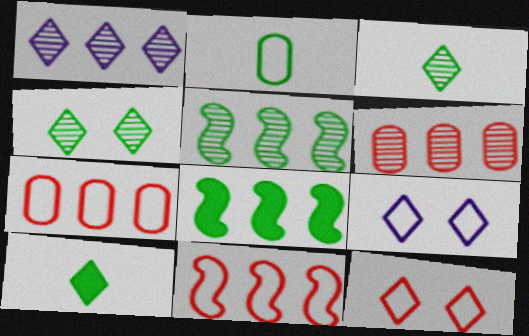[[1, 5, 6], 
[1, 7, 8], 
[1, 10, 12], 
[2, 4, 8], 
[2, 9, 11]]